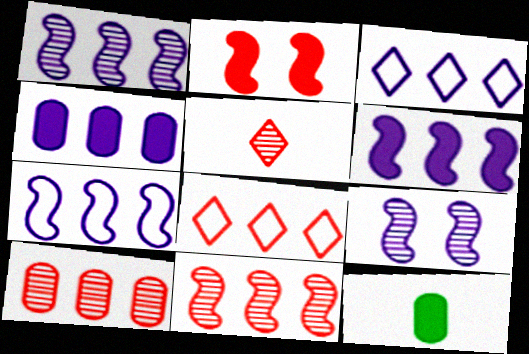[[1, 3, 4], 
[1, 6, 7], 
[8, 9, 12]]